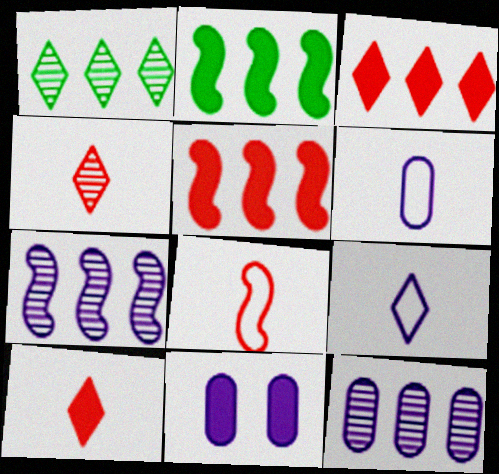[[1, 8, 11], 
[2, 10, 11], 
[6, 11, 12], 
[7, 9, 11]]